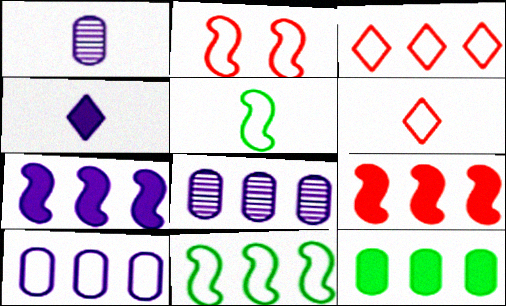[[3, 10, 11]]